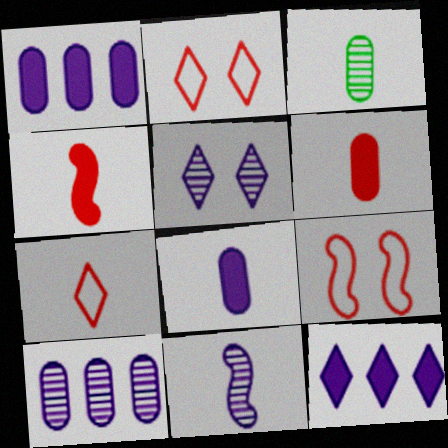[[3, 9, 12], 
[5, 10, 11]]